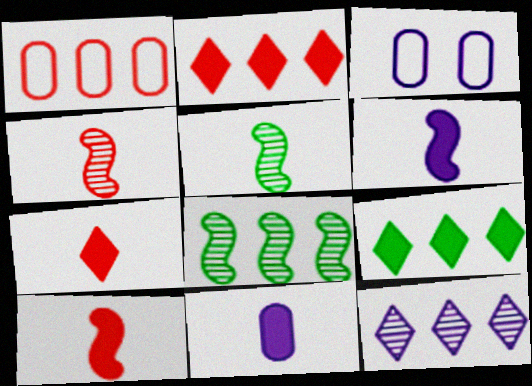[[2, 3, 5], 
[3, 4, 9], 
[3, 6, 12], 
[3, 7, 8]]